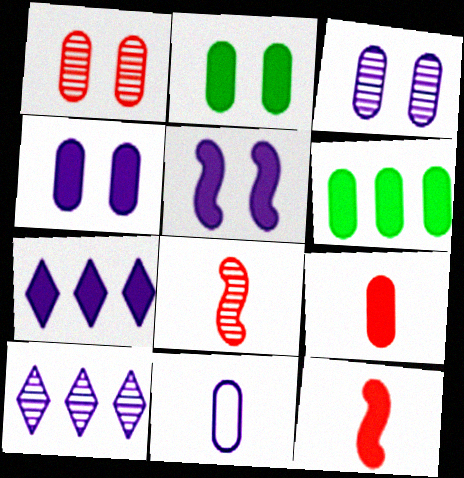[[1, 6, 11], 
[2, 7, 12], 
[4, 6, 9], 
[5, 10, 11]]